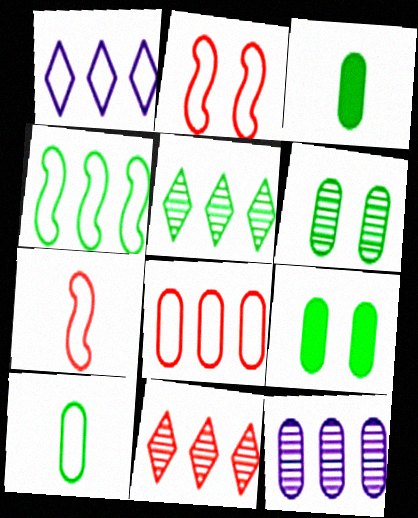[[1, 2, 10], 
[1, 4, 8]]